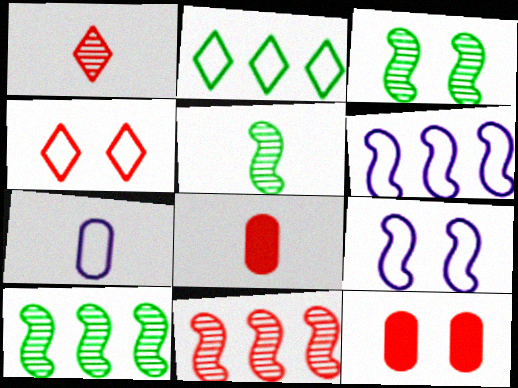[[3, 5, 10], 
[4, 8, 11]]